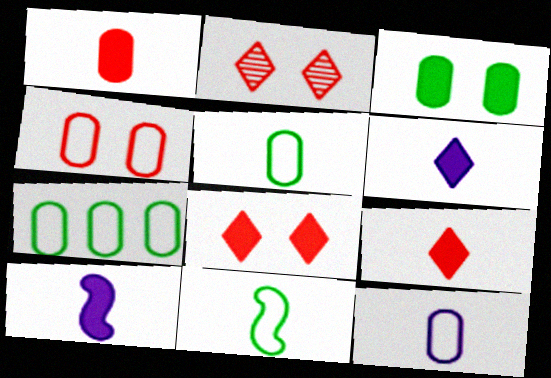[[2, 7, 10], 
[4, 7, 12]]